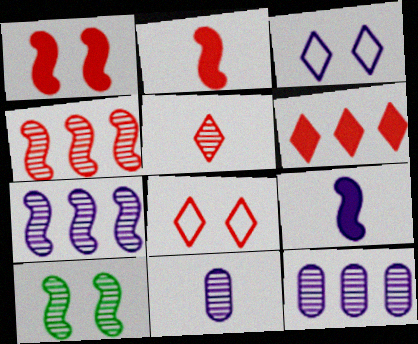[[3, 9, 12], 
[5, 6, 8], 
[5, 10, 12]]